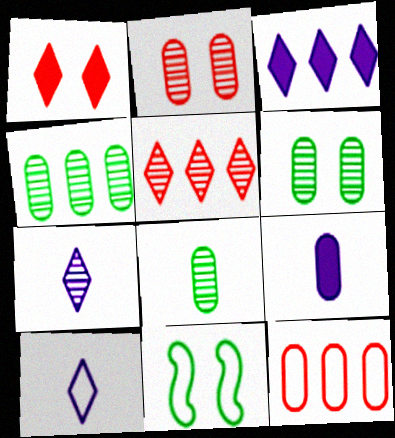[[4, 6, 8], 
[5, 9, 11], 
[6, 9, 12], 
[10, 11, 12]]